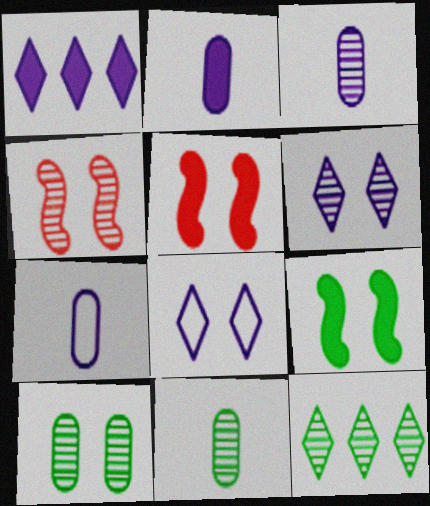[[2, 3, 7], 
[3, 4, 12], 
[4, 6, 10], 
[5, 7, 12], 
[5, 8, 10]]